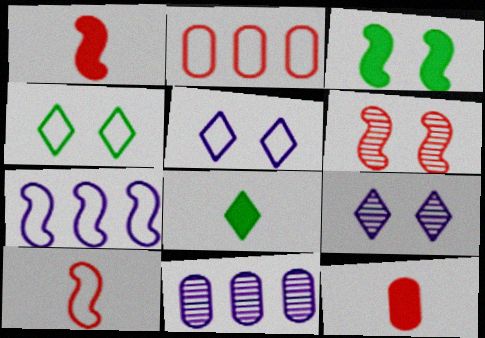[[1, 4, 11]]